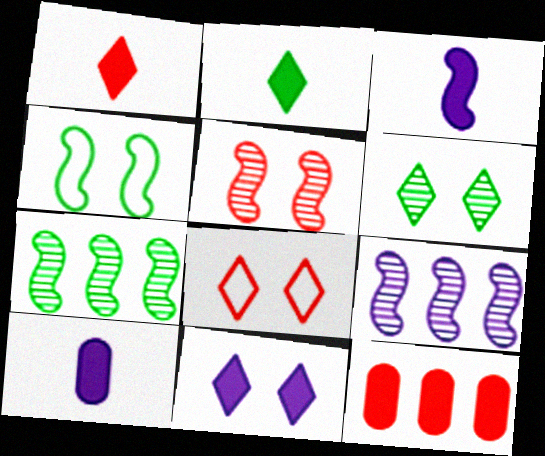[[6, 8, 11], 
[7, 8, 10]]